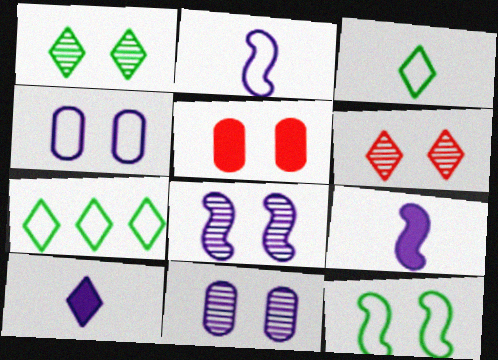[[6, 7, 10]]